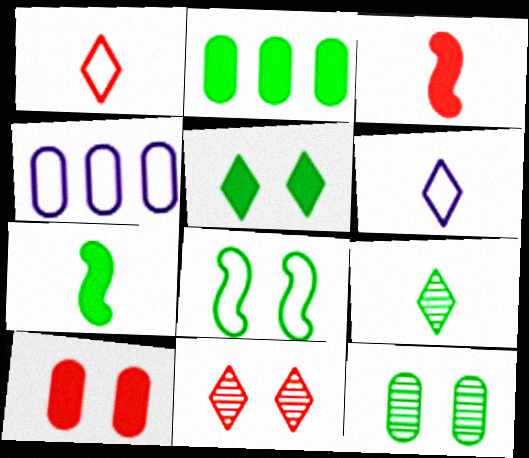[[1, 4, 8], 
[2, 5, 7], 
[2, 8, 9], 
[4, 7, 11], 
[5, 8, 12]]